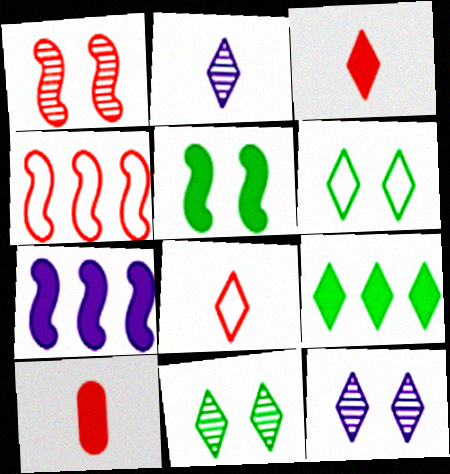[[8, 9, 12]]